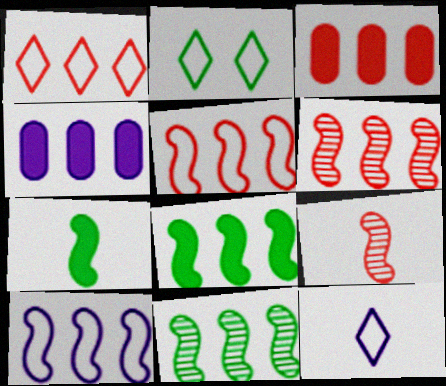[[1, 2, 12], 
[1, 3, 6], 
[1, 4, 11], 
[2, 4, 9], 
[6, 8, 10]]